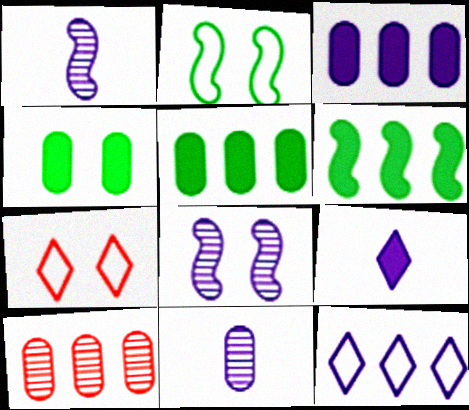[[1, 5, 7], 
[2, 9, 10], 
[4, 7, 8], 
[6, 7, 11], 
[6, 10, 12]]